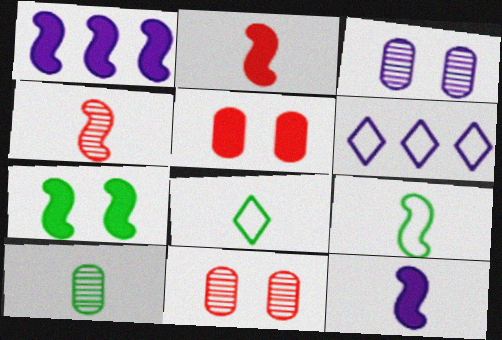[[1, 2, 7], 
[1, 8, 11], 
[3, 6, 12], 
[4, 9, 12]]